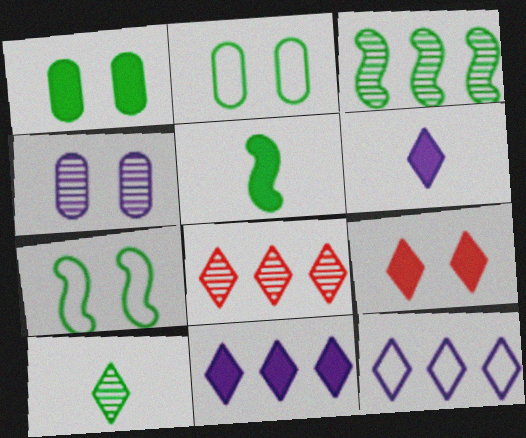[[3, 5, 7], 
[4, 7, 9], 
[9, 10, 12]]